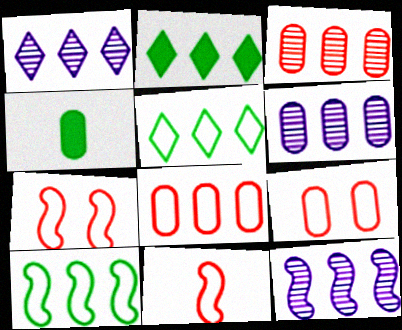[[1, 4, 7], 
[1, 6, 12], 
[2, 8, 12], 
[4, 6, 9]]